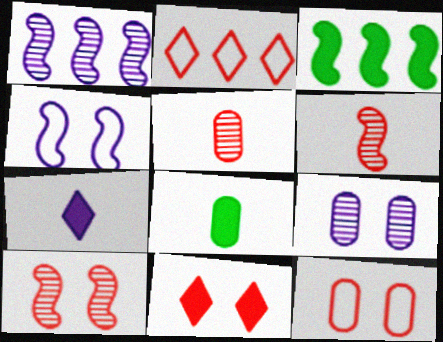[[3, 4, 6], 
[10, 11, 12]]